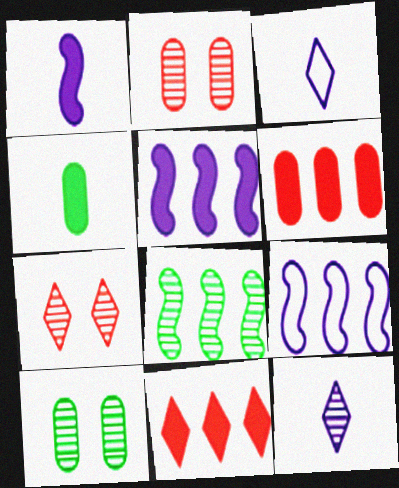[[2, 8, 12], 
[4, 7, 9]]